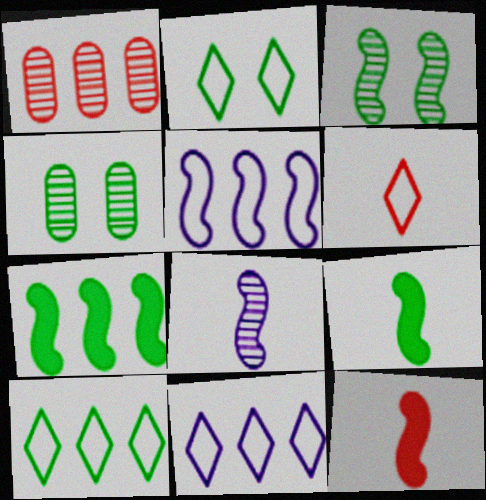[[1, 7, 11], 
[2, 6, 11], 
[3, 5, 12], 
[4, 9, 10], 
[4, 11, 12]]